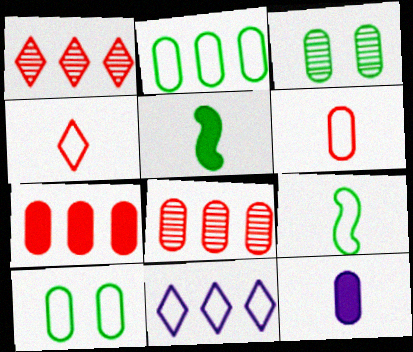[[8, 10, 12]]